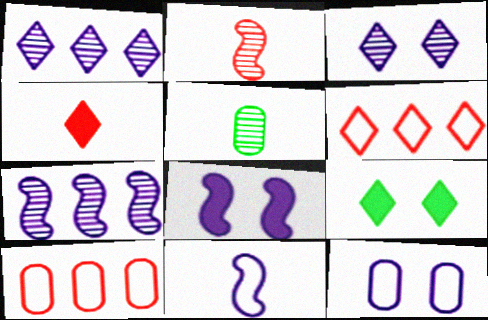[[3, 8, 12], 
[4, 5, 11], 
[5, 6, 8], 
[7, 8, 11]]